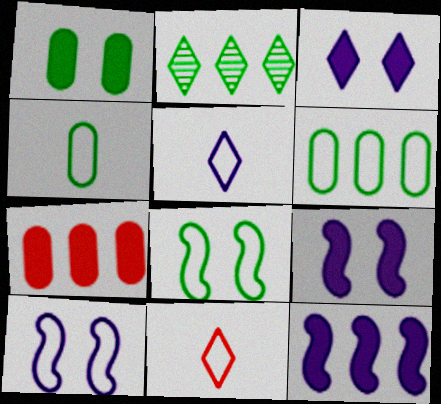[[2, 3, 11], 
[6, 10, 11]]